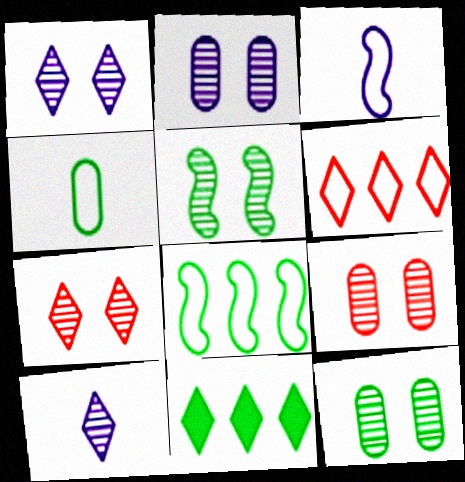[[1, 5, 9], 
[2, 5, 7], 
[2, 9, 12], 
[3, 9, 11], 
[4, 5, 11]]